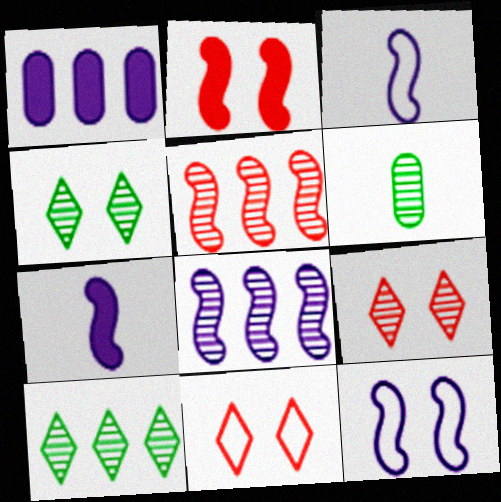[[6, 8, 9], 
[7, 8, 12]]